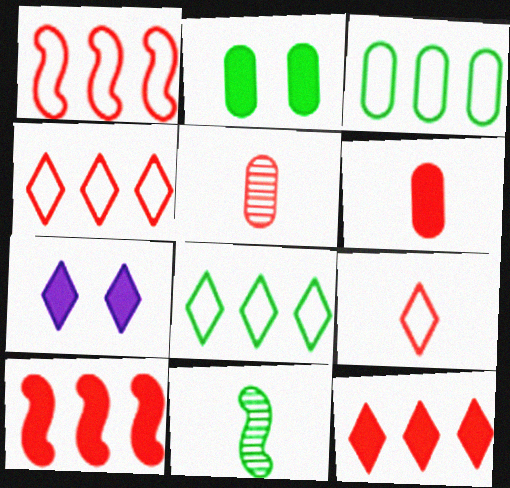[[2, 8, 11]]